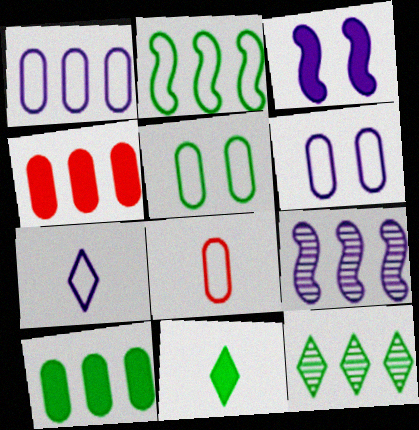[[1, 5, 8], 
[2, 10, 12], 
[3, 4, 11], 
[3, 8, 12]]